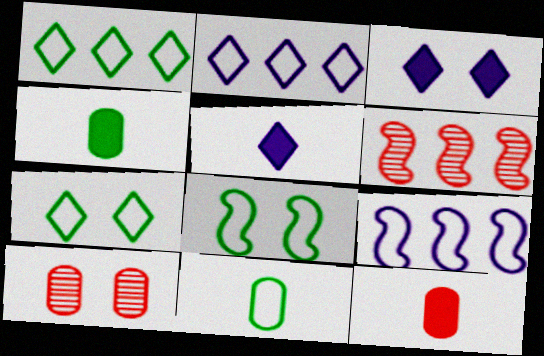[[1, 8, 11], 
[3, 6, 11], 
[3, 8, 10]]